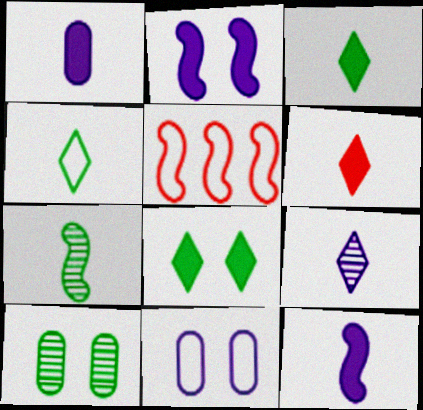[[2, 5, 7], 
[4, 5, 11], 
[4, 6, 9]]